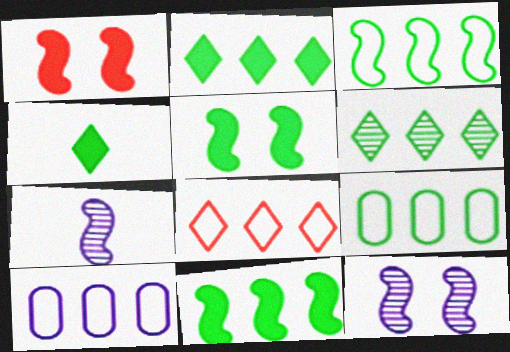[[1, 3, 7], 
[3, 8, 10], 
[6, 9, 11]]